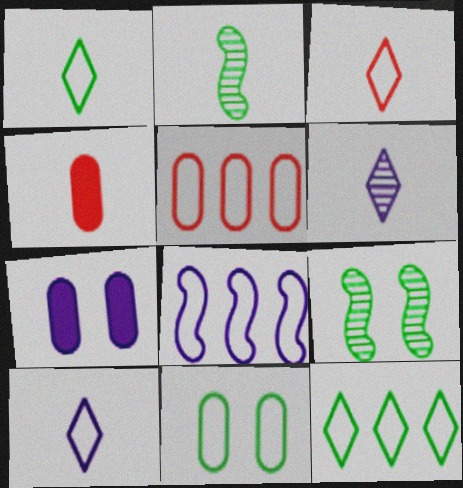[[1, 3, 10], 
[2, 4, 10], 
[3, 8, 11], 
[5, 8, 12], 
[6, 7, 8]]